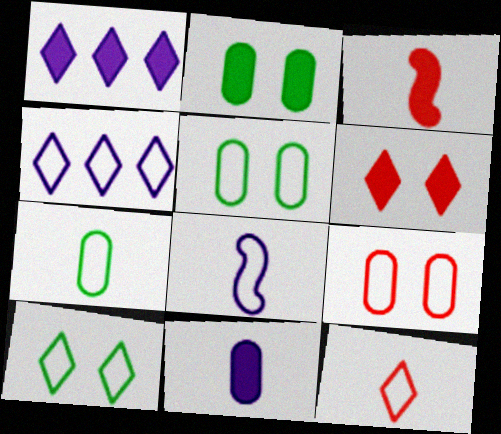[[1, 2, 3], 
[4, 10, 12], 
[7, 8, 12]]